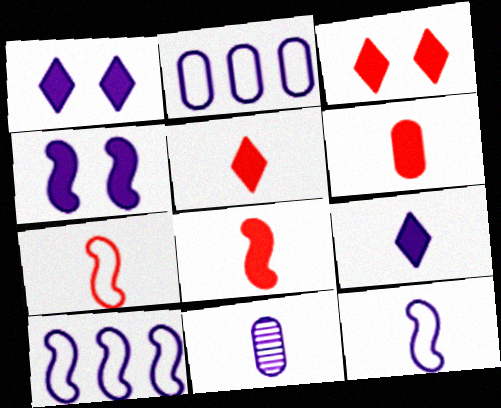[[1, 10, 11], 
[5, 6, 8], 
[9, 11, 12]]